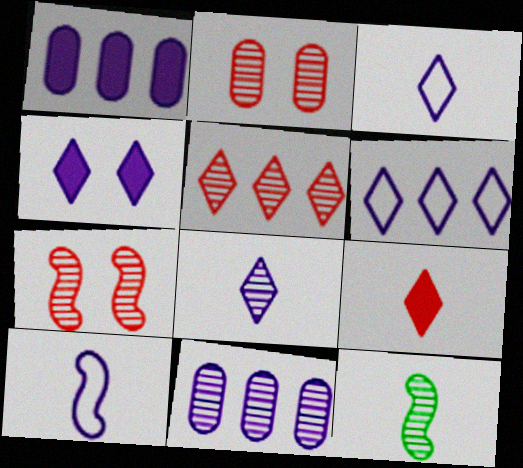[[4, 6, 8], 
[4, 10, 11]]